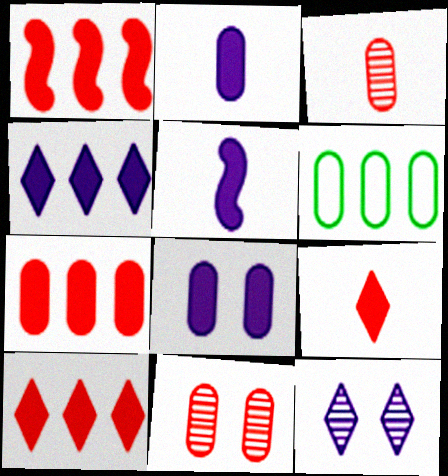[[1, 7, 10], 
[2, 6, 11], 
[3, 6, 8], 
[4, 5, 8]]